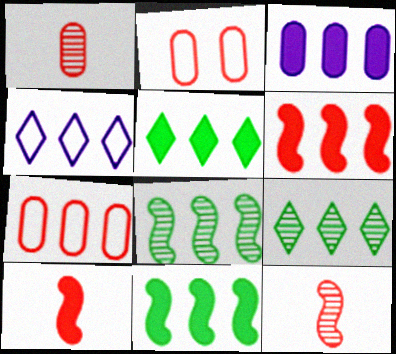[[3, 5, 6]]